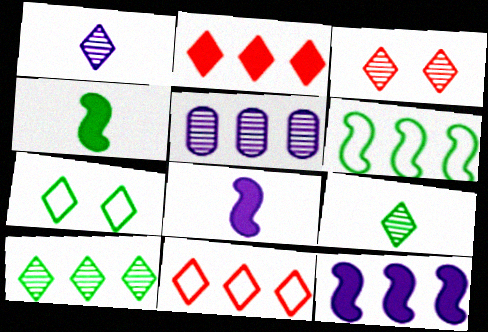[[1, 2, 7], 
[1, 3, 10], 
[2, 5, 6]]